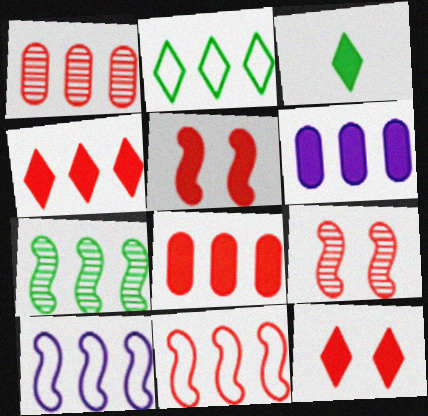[[1, 4, 11], 
[3, 5, 6]]